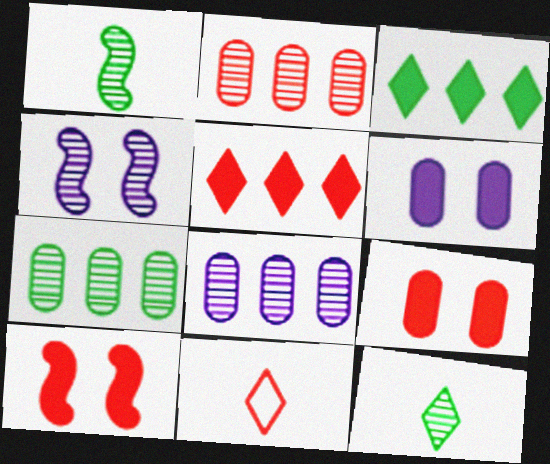[[2, 4, 12], 
[2, 7, 8], 
[2, 10, 11]]